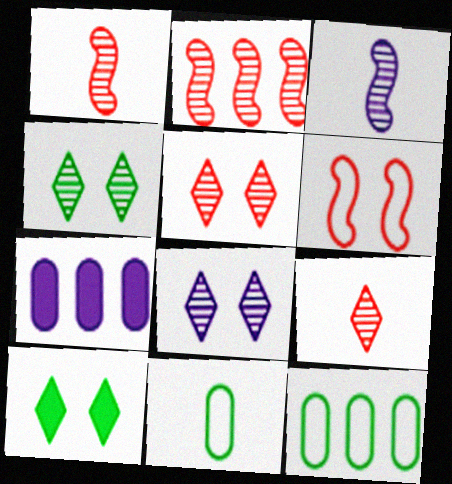[[4, 5, 8]]